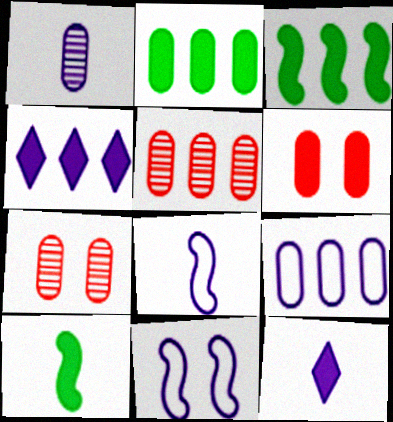[[1, 4, 11], 
[1, 8, 12], 
[2, 5, 9], 
[3, 6, 12], 
[4, 6, 10]]